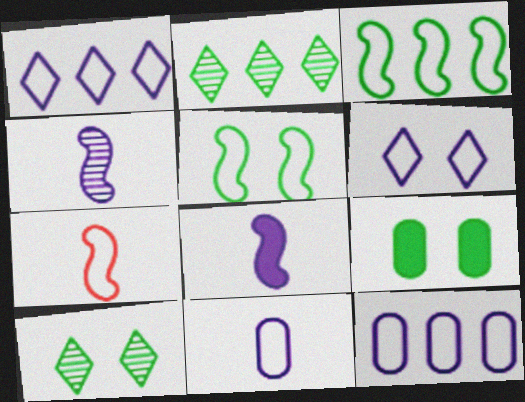[[5, 9, 10]]